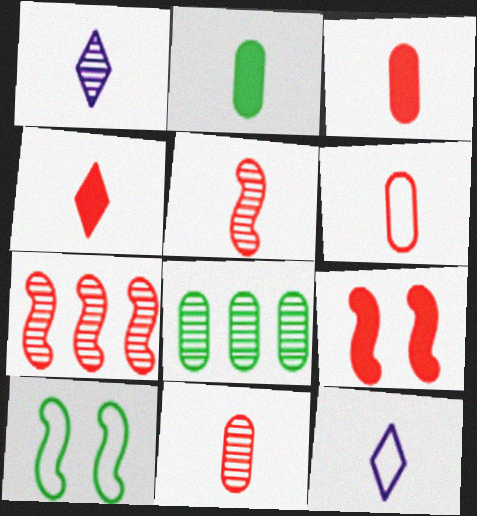[[2, 5, 12], 
[3, 6, 11], 
[4, 5, 6], 
[8, 9, 12]]